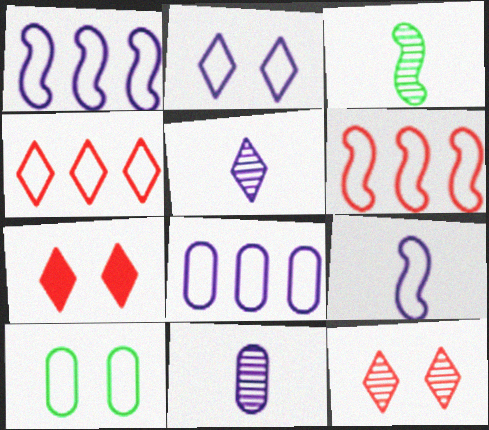[[2, 8, 9], 
[3, 7, 8], 
[4, 9, 10]]